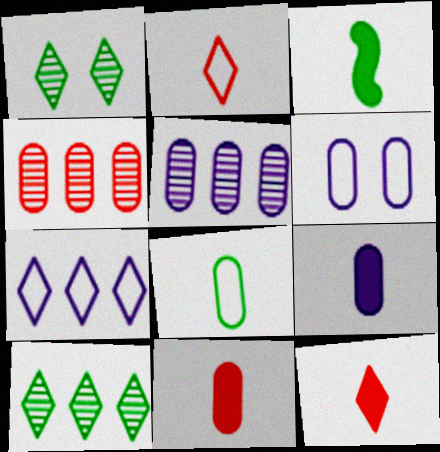[[1, 7, 12], 
[3, 9, 12], 
[5, 6, 9]]